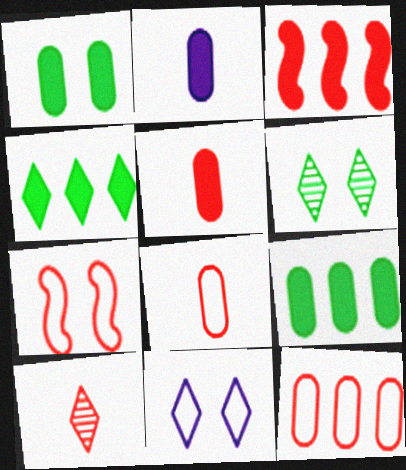[[4, 10, 11]]